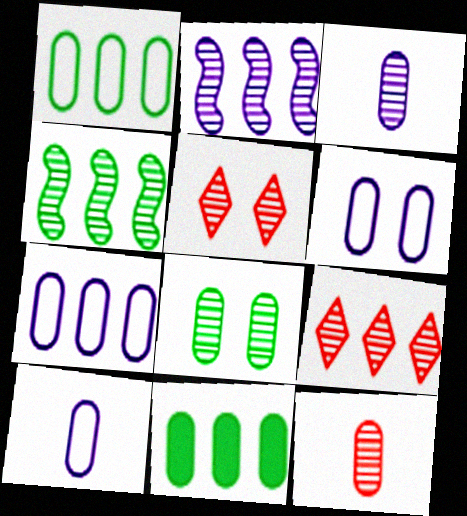[[3, 4, 5], 
[6, 7, 10], 
[6, 11, 12]]